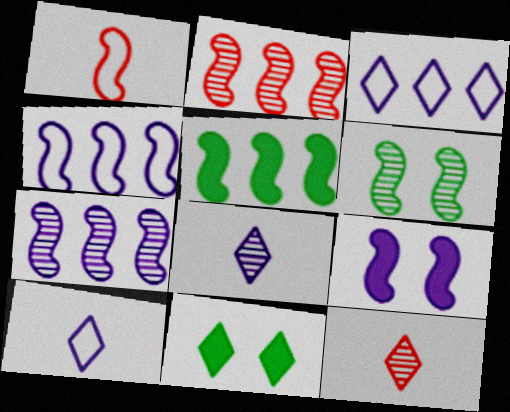[[2, 4, 5], 
[3, 11, 12]]